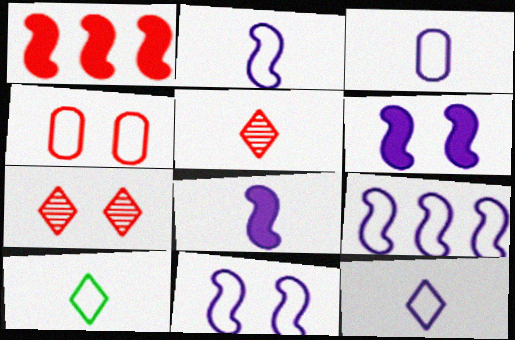[[1, 4, 5], 
[2, 3, 12], 
[2, 9, 11], 
[4, 9, 10]]